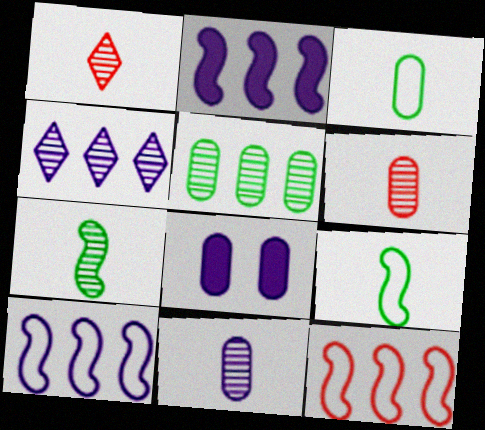[[1, 7, 11]]